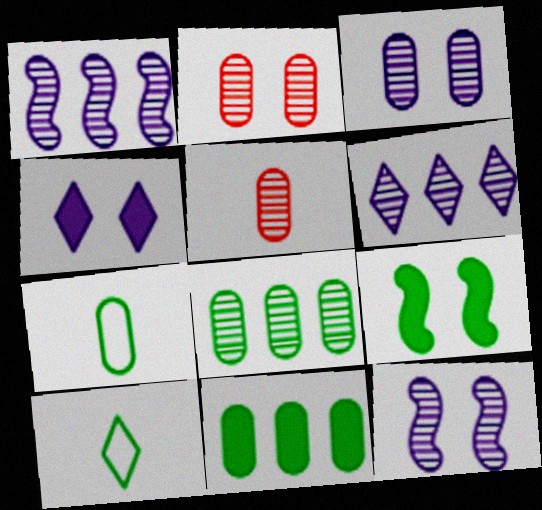[[3, 5, 8], 
[8, 9, 10]]